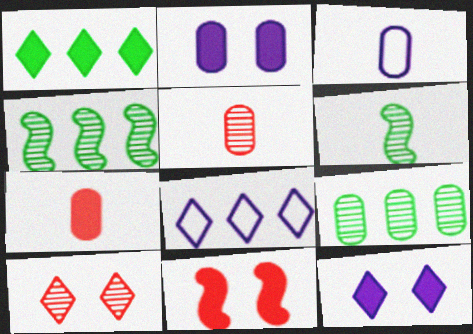[]